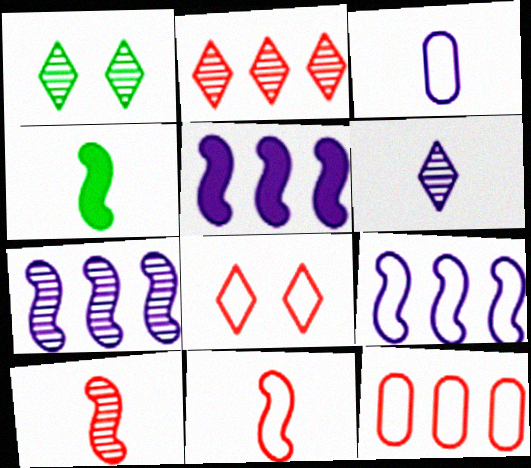[[1, 2, 6], 
[5, 7, 9], 
[8, 11, 12]]